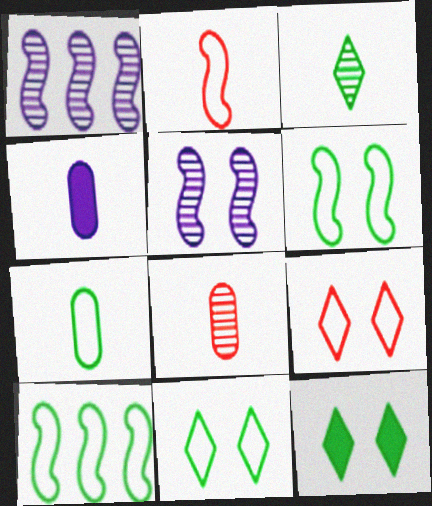[[2, 3, 4], 
[4, 7, 8], 
[7, 10, 11]]